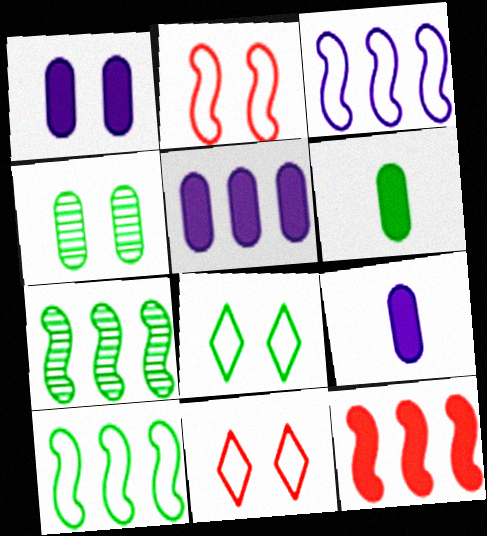[[1, 5, 9], 
[3, 7, 12], 
[6, 7, 8], 
[7, 9, 11]]